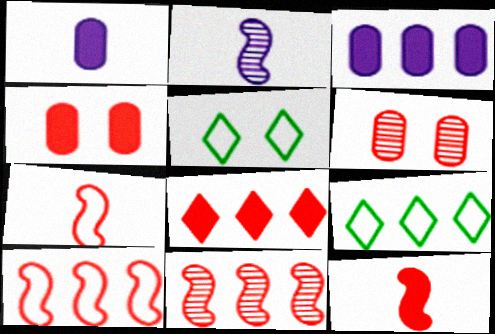[[1, 5, 11], 
[2, 4, 9], 
[3, 9, 11], 
[4, 8, 12], 
[6, 7, 8]]